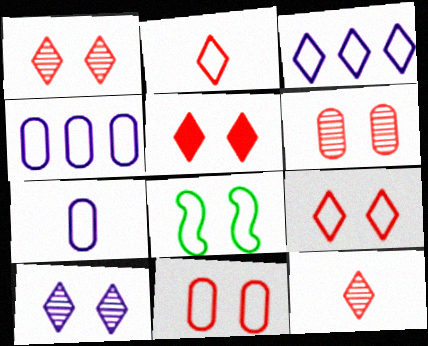[[1, 5, 9], 
[2, 4, 8]]